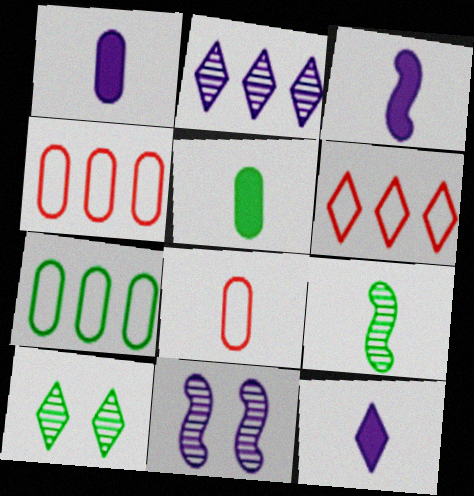[[1, 3, 12], 
[3, 4, 10], 
[5, 6, 11], 
[6, 10, 12], 
[8, 9, 12]]